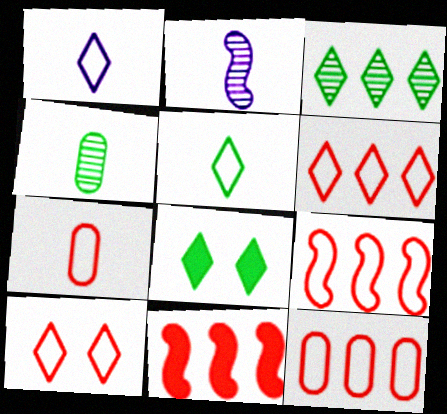[[2, 8, 12], 
[3, 5, 8], 
[6, 9, 12], 
[7, 9, 10]]